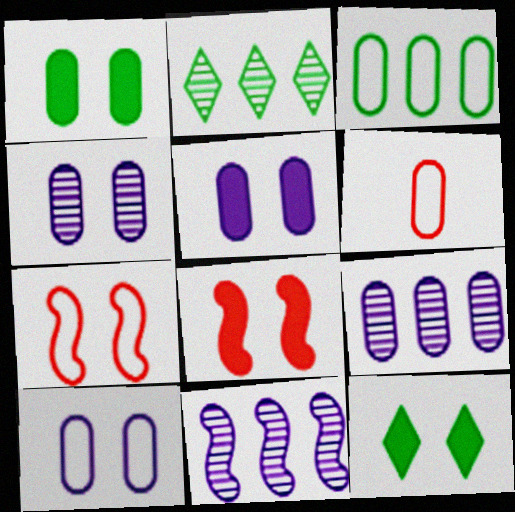[[1, 6, 9], 
[3, 6, 10], 
[4, 5, 10], 
[4, 7, 12], 
[5, 8, 12], 
[6, 11, 12]]